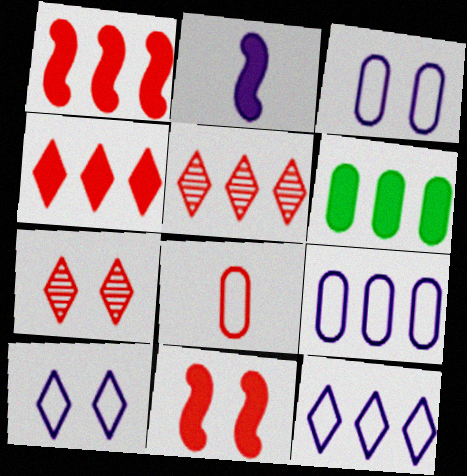[[1, 7, 8], 
[5, 8, 11]]